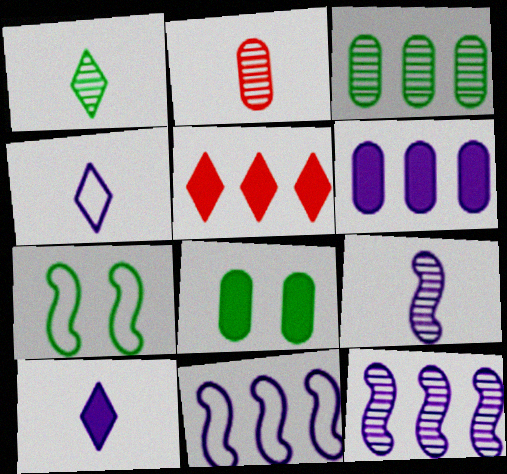[[1, 2, 9], 
[3, 5, 11]]